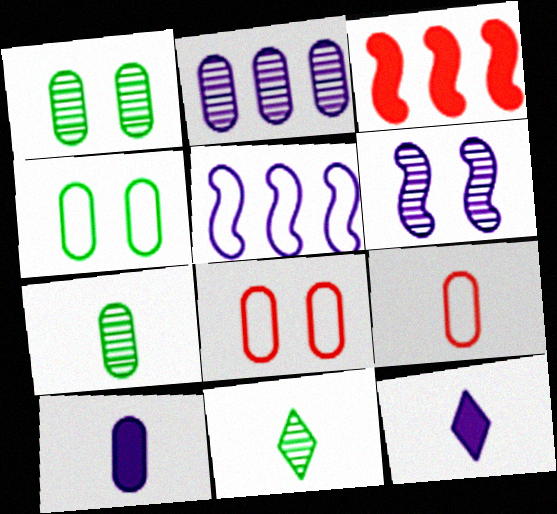[[7, 9, 10]]